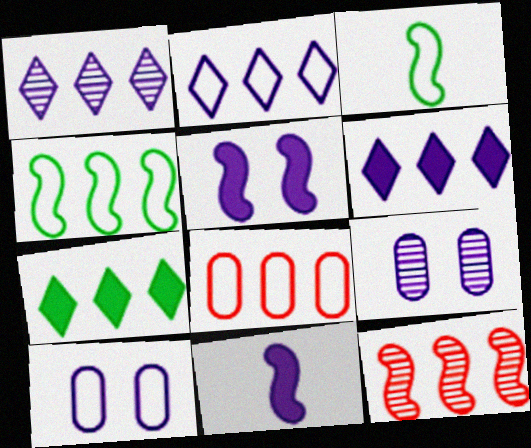[[1, 2, 6], 
[1, 10, 11], 
[2, 4, 8], 
[2, 9, 11], 
[3, 5, 12]]